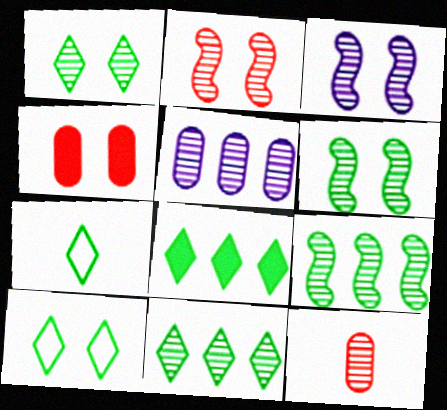[[1, 7, 8], 
[2, 3, 6], 
[3, 4, 10], 
[3, 11, 12]]